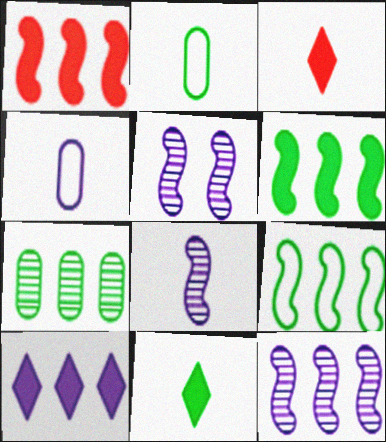[[1, 9, 12], 
[2, 3, 8], 
[4, 5, 10], 
[5, 8, 12]]